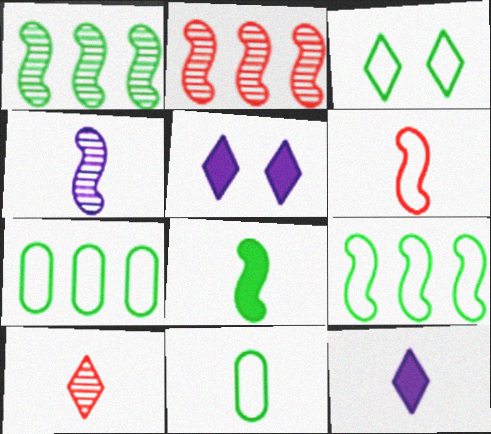[[2, 5, 11], 
[3, 9, 11], 
[4, 6, 8]]